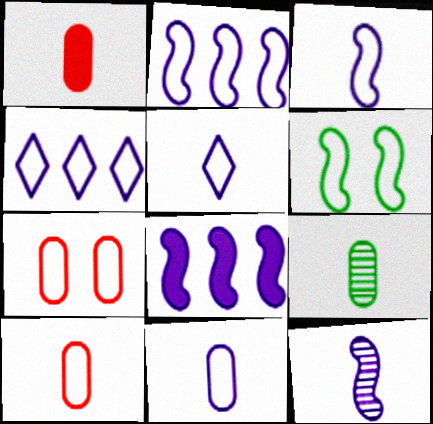[[1, 9, 11], 
[3, 5, 11], 
[4, 6, 10]]